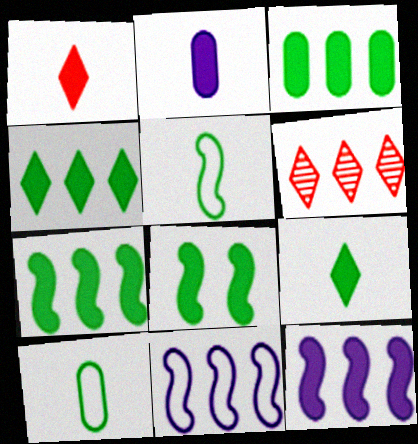[[3, 4, 7], 
[3, 6, 11], 
[3, 8, 9]]